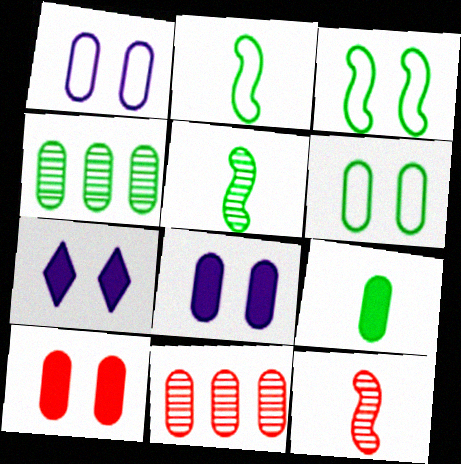[[1, 9, 11], 
[2, 7, 11], 
[4, 6, 9]]